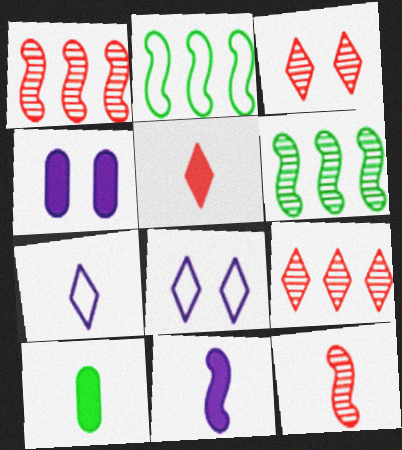[[1, 8, 10], 
[5, 10, 11], 
[7, 10, 12]]